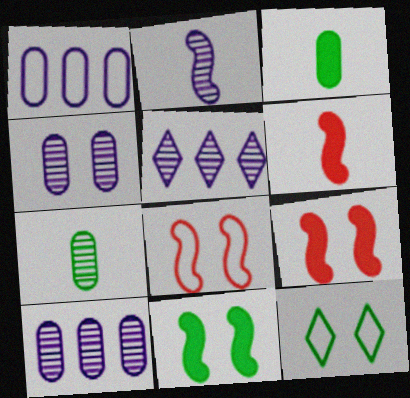[[2, 4, 5], 
[3, 5, 8], 
[4, 9, 12], 
[6, 10, 12]]